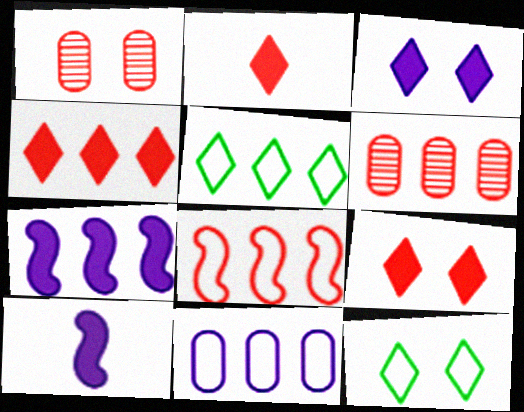[[1, 2, 8], 
[1, 5, 10], 
[2, 4, 9], 
[4, 6, 8], 
[5, 6, 7], 
[5, 8, 11], 
[6, 10, 12]]